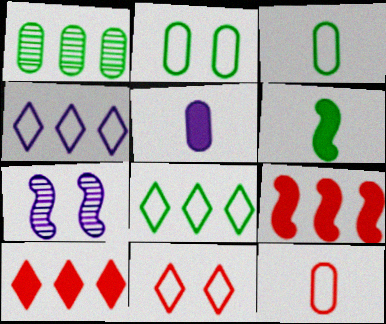[[1, 4, 9], 
[3, 7, 10], 
[4, 5, 7]]